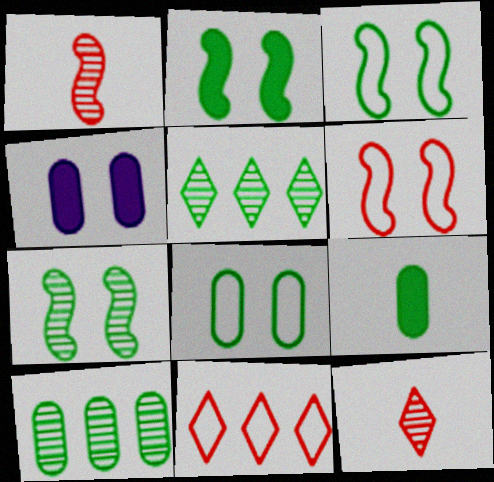[[2, 3, 7], 
[3, 5, 9], 
[8, 9, 10]]